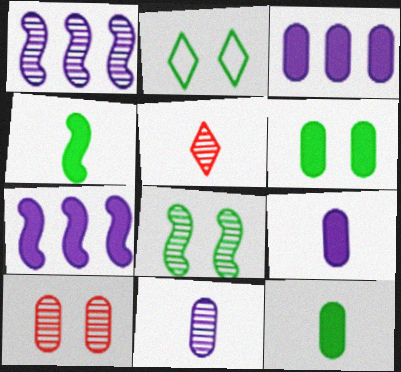[[2, 6, 8]]